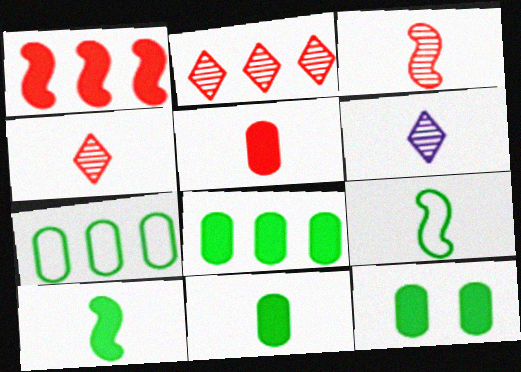[[5, 6, 9], 
[8, 11, 12]]